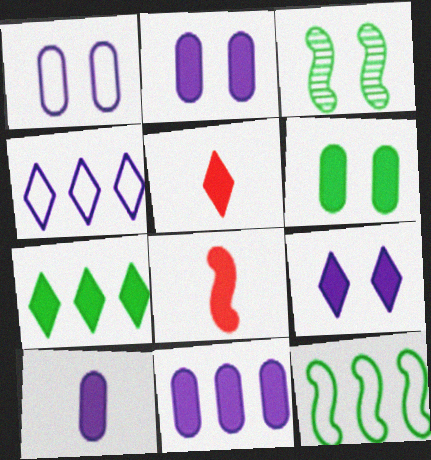[[2, 7, 8], 
[2, 10, 11], 
[5, 7, 9]]